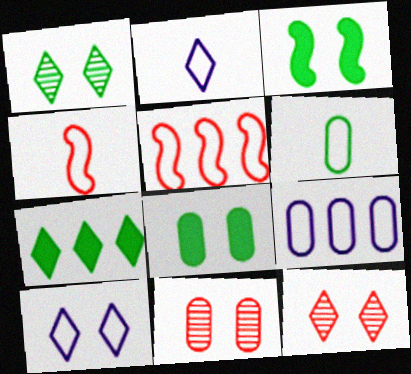[[2, 4, 6], 
[2, 7, 12], 
[3, 10, 11], 
[5, 6, 10]]